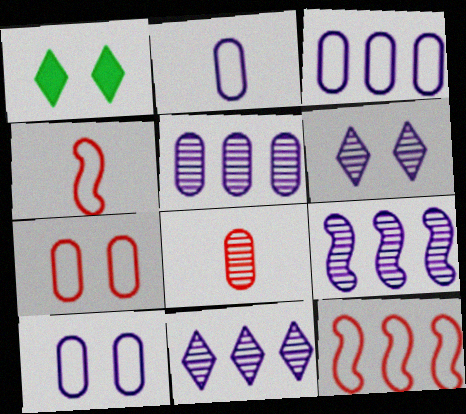[[1, 4, 5], 
[2, 3, 10], 
[5, 9, 11]]